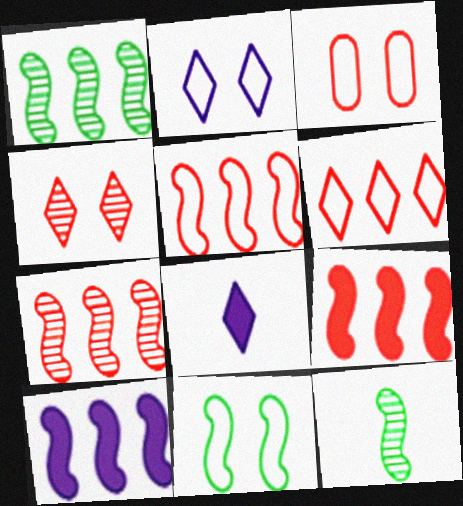[[1, 3, 8], 
[1, 5, 10], 
[2, 3, 11], 
[5, 7, 9]]